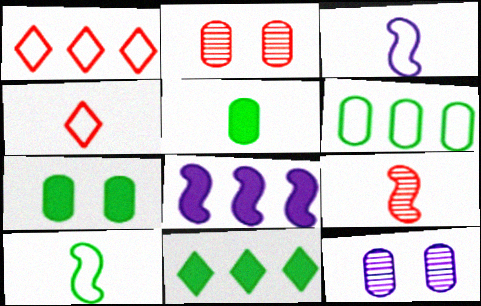[[2, 3, 11]]